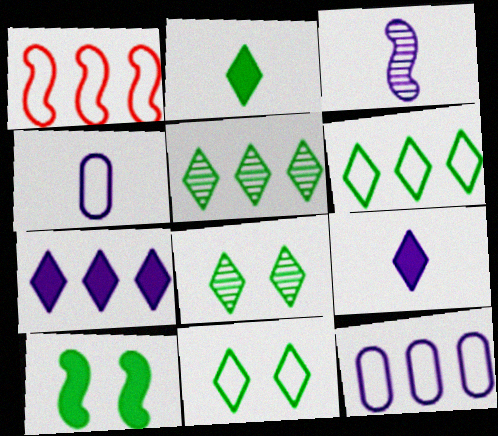[[1, 3, 10], 
[1, 4, 11], 
[1, 6, 12], 
[2, 5, 11], 
[2, 6, 8], 
[3, 4, 9]]